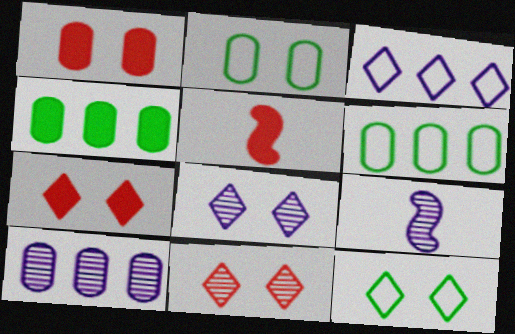[[5, 6, 8], 
[5, 10, 12], 
[6, 7, 9], 
[7, 8, 12], 
[8, 9, 10]]